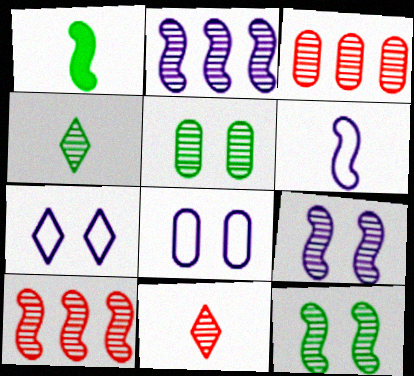[[1, 3, 7], 
[2, 5, 11], 
[3, 4, 9]]